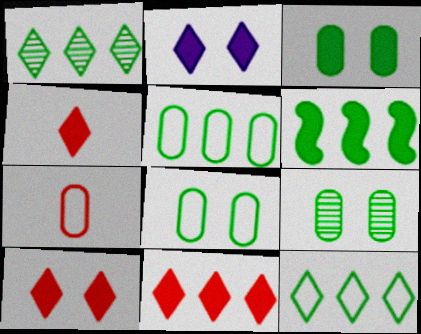[[1, 5, 6], 
[3, 8, 9], 
[4, 10, 11]]